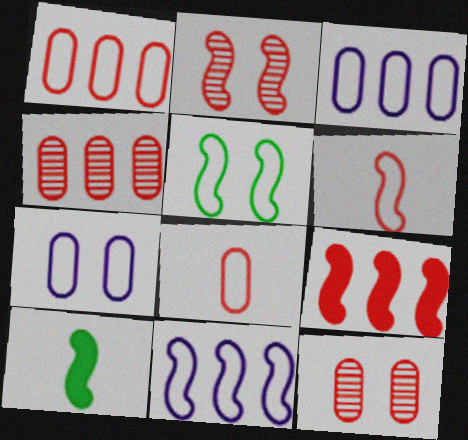[[2, 6, 9], 
[2, 10, 11], 
[5, 6, 11]]